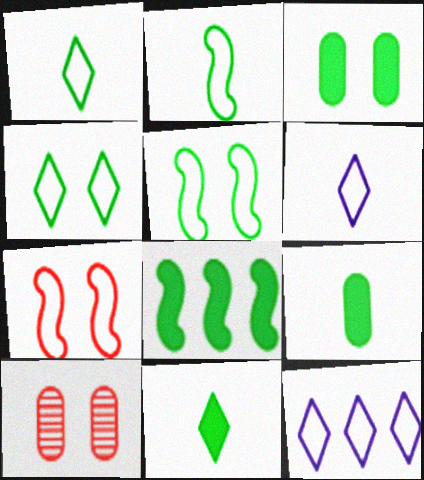[[3, 8, 11], 
[6, 8, 10]]